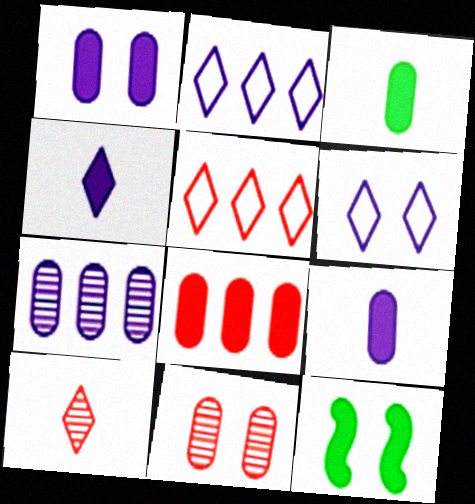[[1, 3, 8], 
[4, 8, 12], 
[6, 11, 12]]